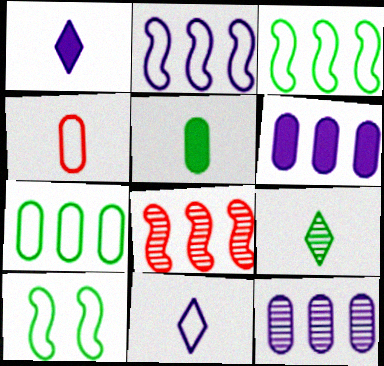[]